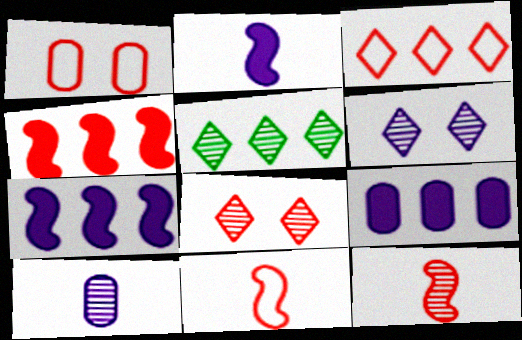[[1, 2, 5], 
[1, 3, 11]]